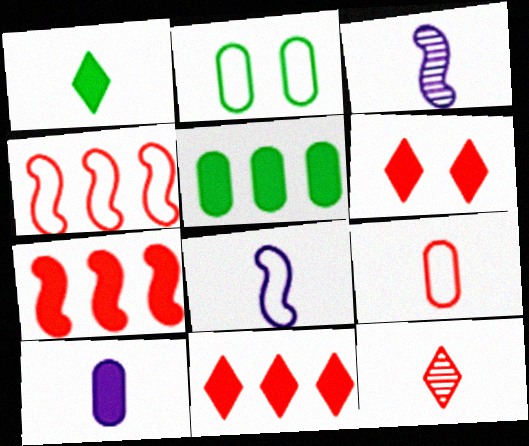[[1, 3, 9], 
[2, 3, 11]]